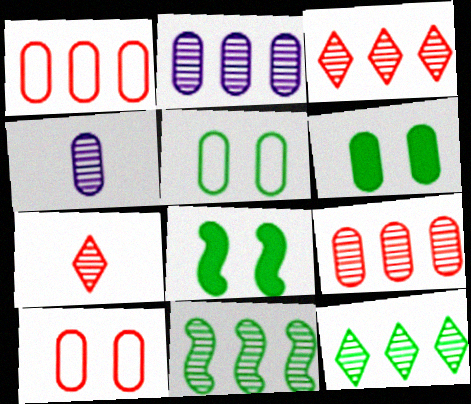[[1, 4, 6], 
[2, 3, 11]]